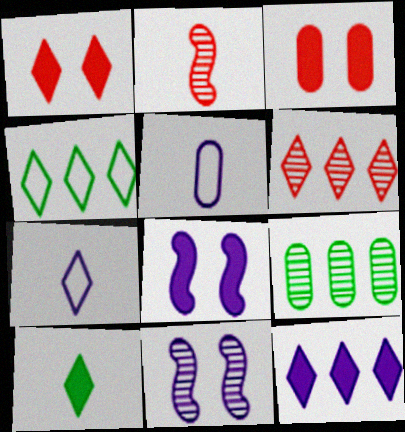[[1, 10, 12], 
[2, 5, 10], 
[3, 5, 9], 
[4, 6, 12], 
[5, 11, 12]]